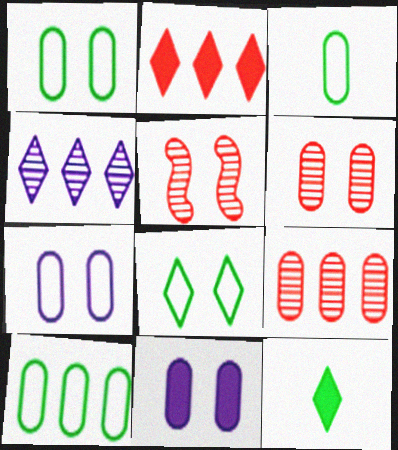[[1, 3, 10], 
[1, 6, 11], 
[3, 9, 11], 
[5, 8, 11]]